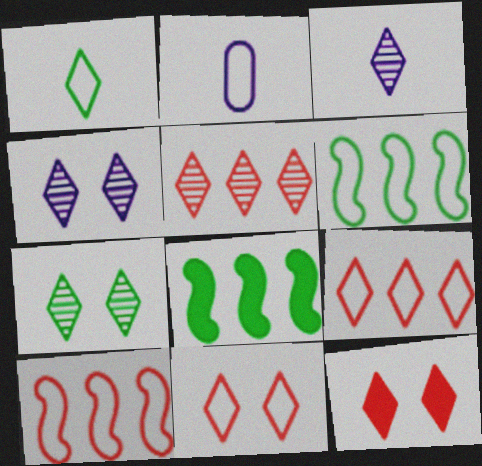[[2, 6, 11], 
[3, 5, 7]]